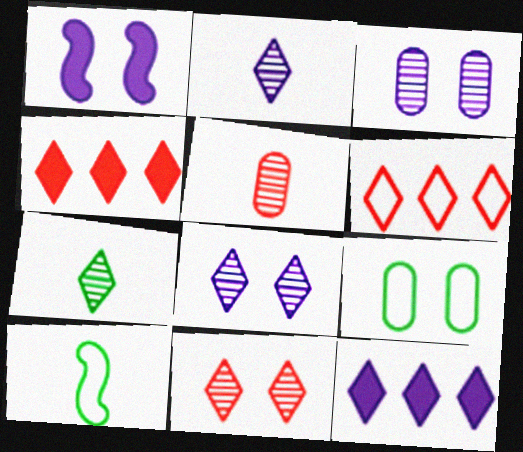[[1, 9, 11], 
[3, 4, 10]]